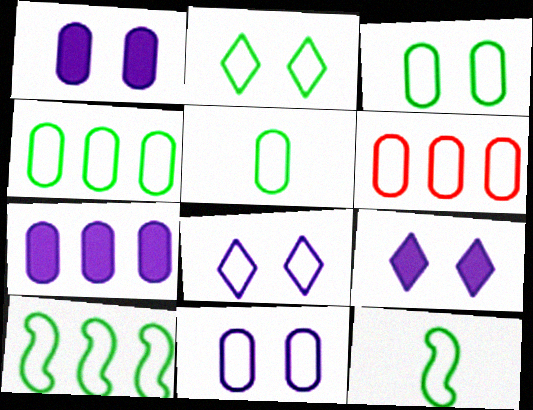[[2, 4, 12], 
[2, 5, 10], 
[3, 4, 5], 
[5, 6, 11], 
[6, 8, 12]]